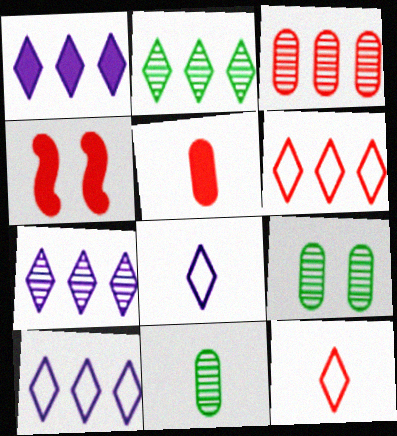[[1, 2, 6], 
[1, 7, 10], 
[3, 4, 12], 
[4, 10, 11]]